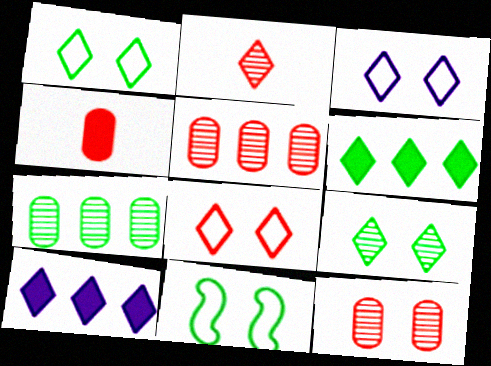[[1, 2, 10], 
[1, 3, 8], 
[2, 3, 6]]